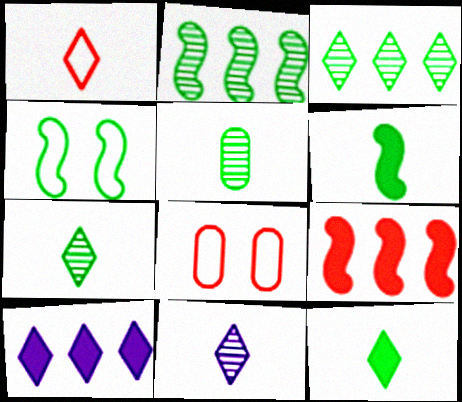[[1, 11, 12], 
[2, 4, 6]]